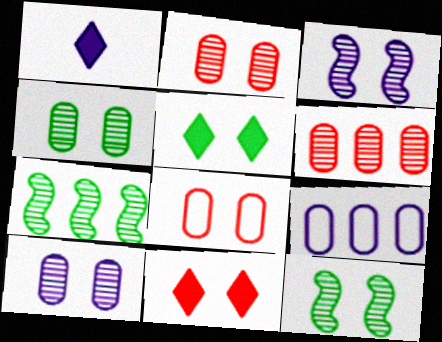[[1, 3, 9], 
[1, 7, 8], 
[2, 4, 10], 
[3, 5, 8]]